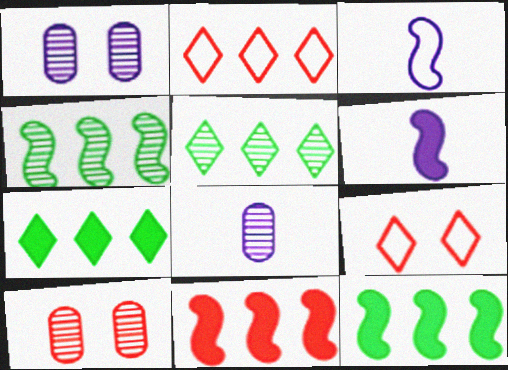[[3, 7, 10], 
[8, 9, 12]]